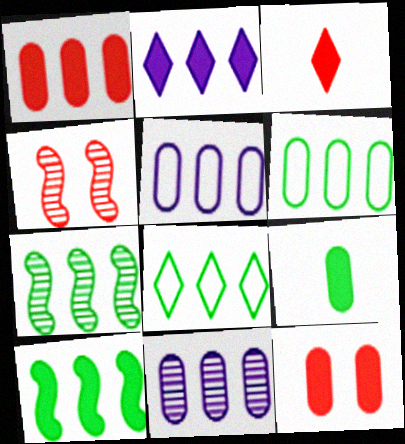[[1, 2, 10], 
[1, 6, 11]]